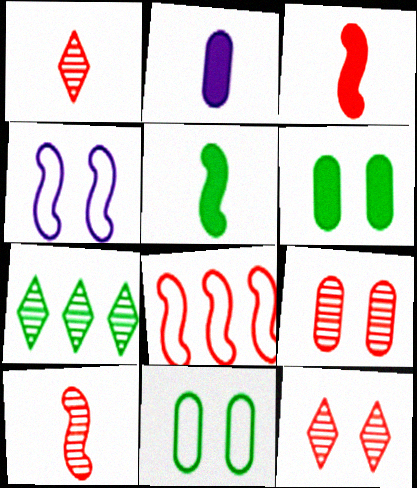[[4, 6, 12], 
[5, 7, 11]]